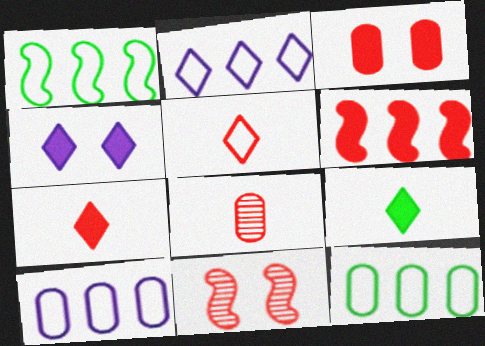[[1, 4, 8], 
[3, 6, 7], 
[9, 10, 11]]